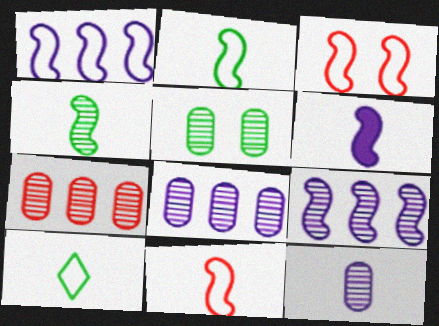[[1, 2, 3], 
[4, 6, 11], 
[5, 7, 12]]